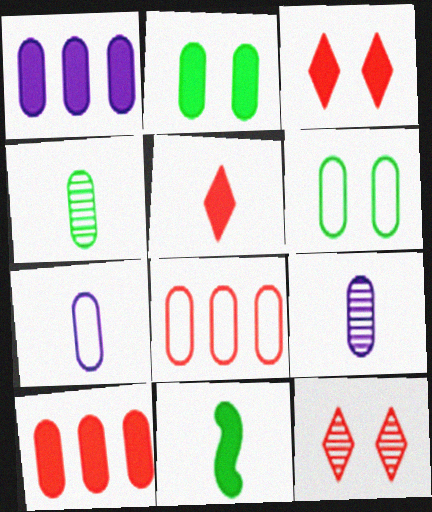[[1, 3, 11], 
[2, 8, 9], 
[6, 7, 8], 
[6, 9, 10]]